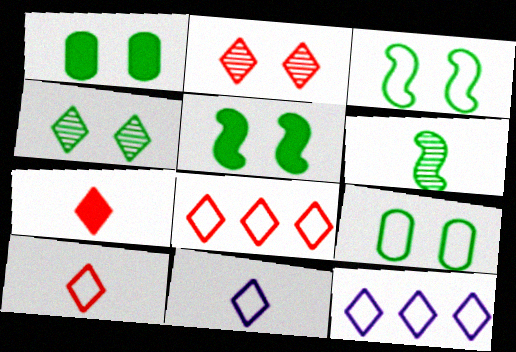[[1, 3, 4], 
[2, 7, 8], 
[4, 5, 9], 
[4, 7, 12]]